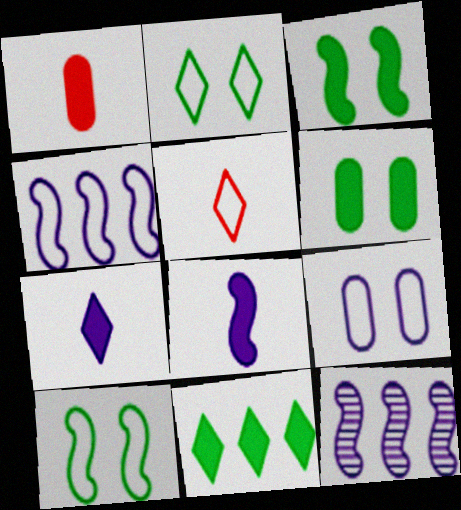[[1, 2, 12], 
[5, 6, 12], 
[7, 9, 12]]